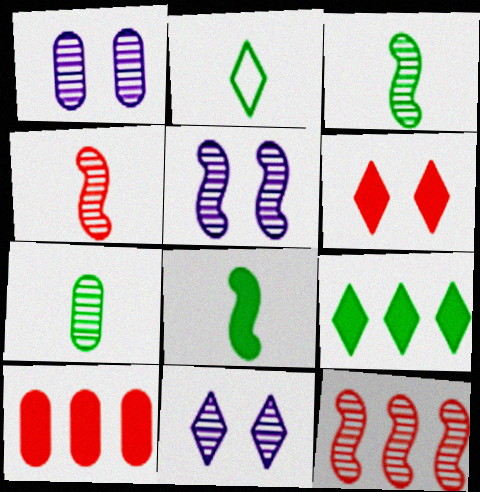[[1, 5, 11], 
[2, 5, 10], 
[2, 7, 8], 
[3, 5, 12], 
[7, 11, 12]]